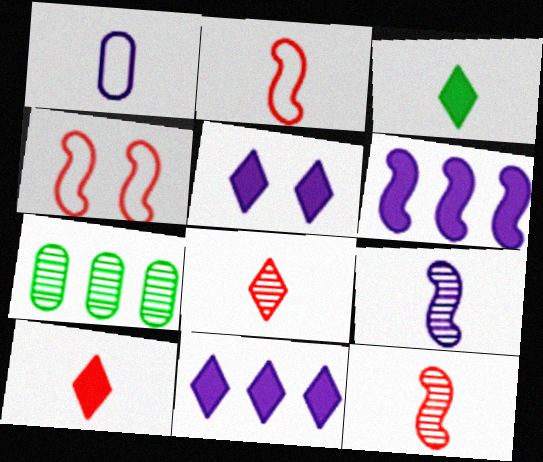[[1, 3, 12], 
[2, 5, 7]]